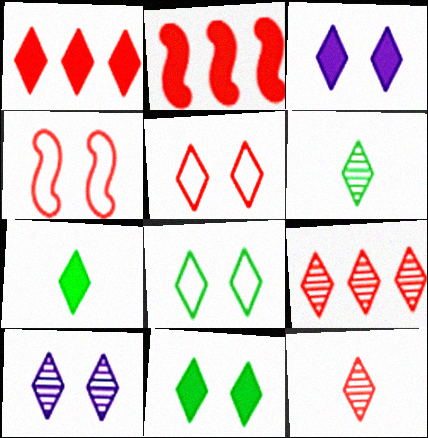[[1, 3, 7], 
[1, 5, 12], 
[5, 10, 11], 
[6, 9, 10]]